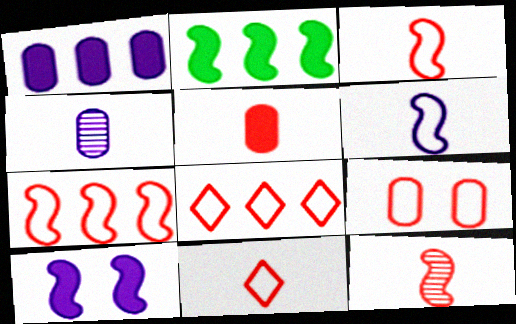[[3, 8, 9], 
[5, 11, 12], 
[7, 9, 11]]